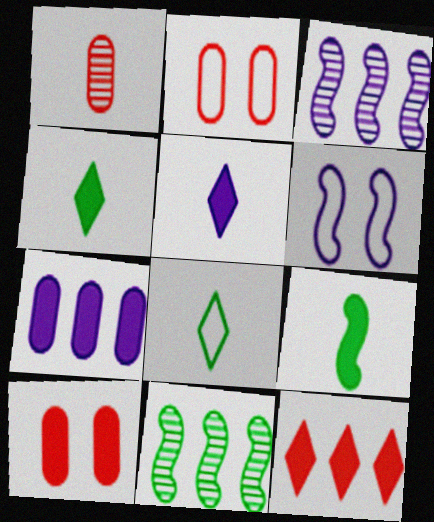[[2, 3, 4], 
[2, 5, 11], 
[3, 8, 10]]